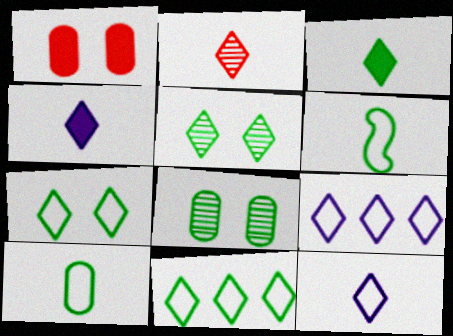[[2, 3, 12], 
[3, 5, 11]]